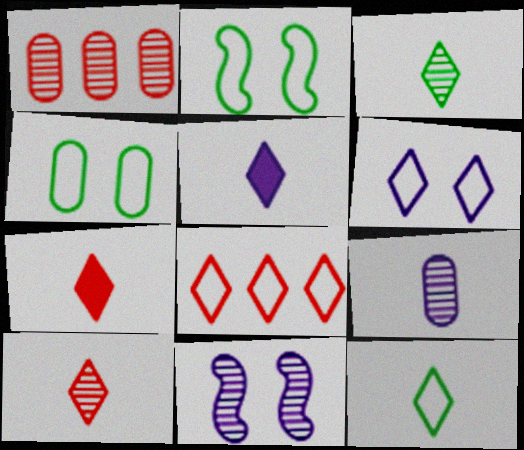[[1, 2, 5], 
[1, 3, 11], 
[5, 10, 12], 
[6, 8, 12]]